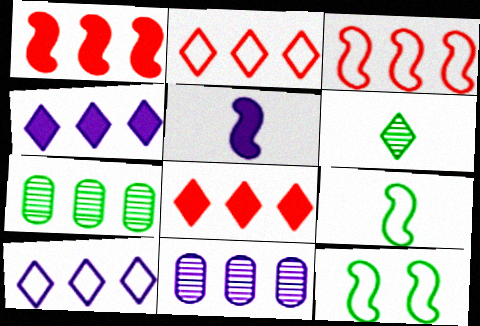[[1, 7, 10], 
[3, 4, 7]]